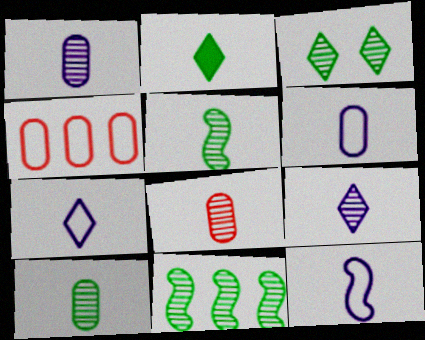[[1, 8, 10], 
[2, 8, 12], 
[3, 10, 11], 
[5, 8, 9], 
[6, 7, 12]]